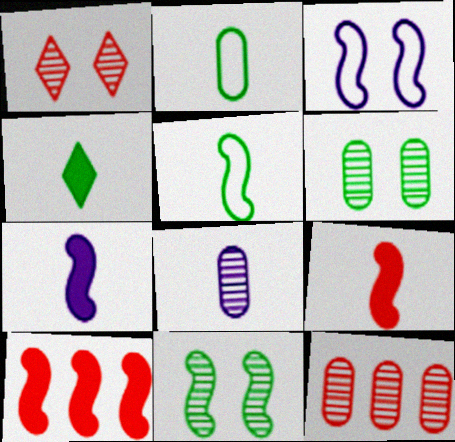[[3, 4, 12], 
[6, 8, 12]]